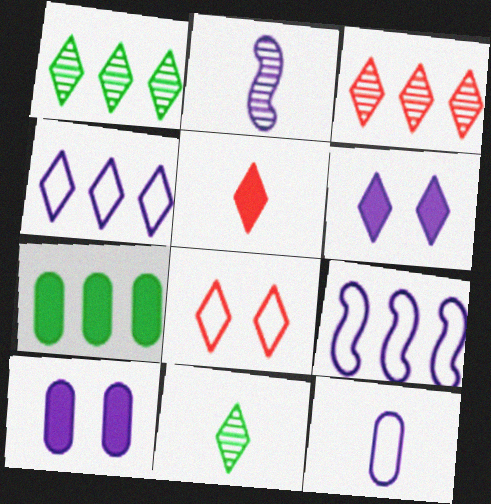[[2, 4, 10], 
[2, 7, 8], 
[3, 5, 8], 
[3, 7, 9]]